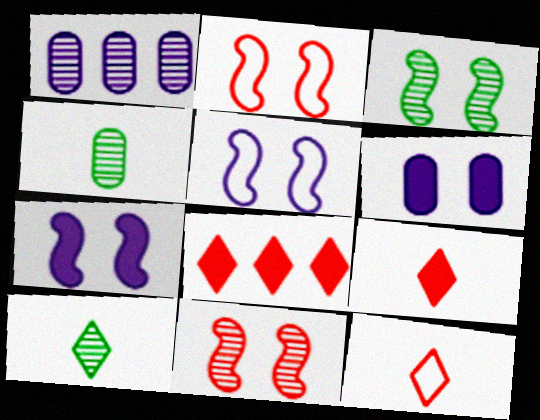[[1, 10, 11], 
[2, 3, 7], 
[4, 5, 8]]